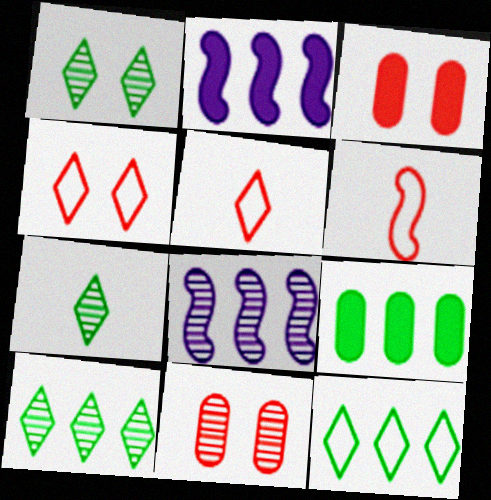[[1, 7, 10], 
[7, 8, 11]]